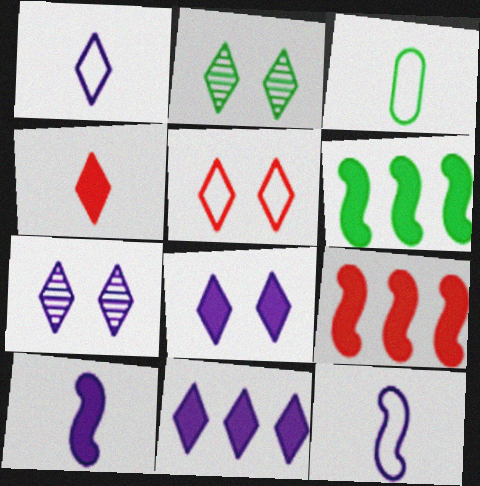[[1, 7, 11], 
[2, 3, 6], 
[2, 5, 8], 
[3, 7, 9]]